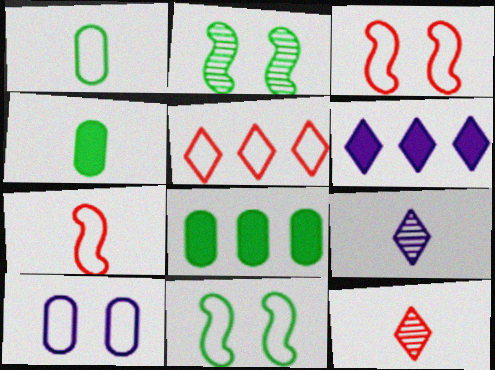[[3, 8, 9], 
[4, 7, 9]]